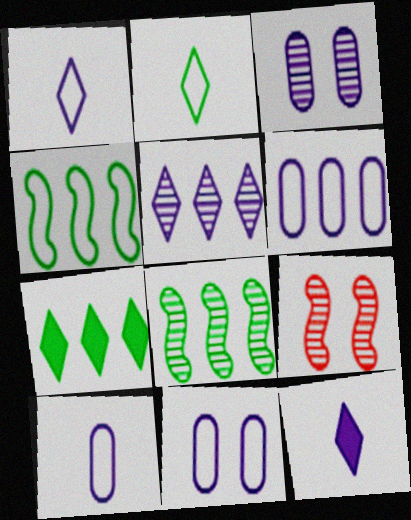[[6, 10, 11], 
[7, 9, 10]]